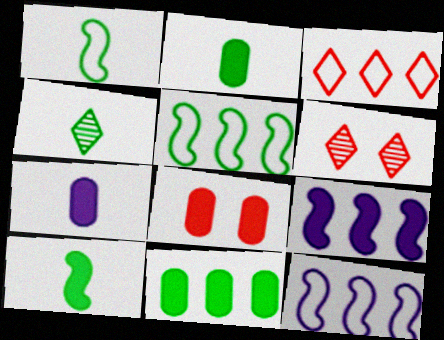[[1, 2, 4], 
[2, 6, 12], 
[4, 8, 12], 
[5, 6, 7], 
[7, 8, 11]]